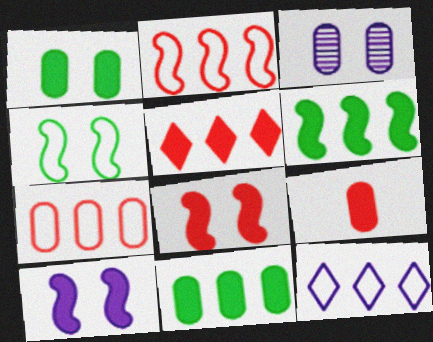[[5, 8, 9]]